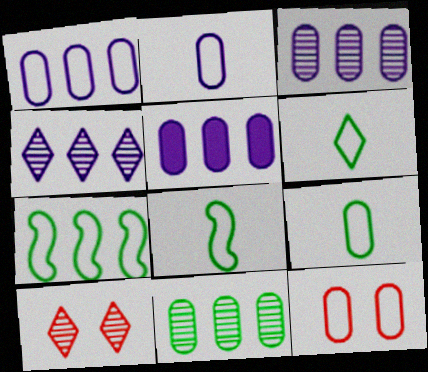[[1, 3, 5], 
[1, 9, 12], 
[5, 8, 10], 
[6, 8, 9]]